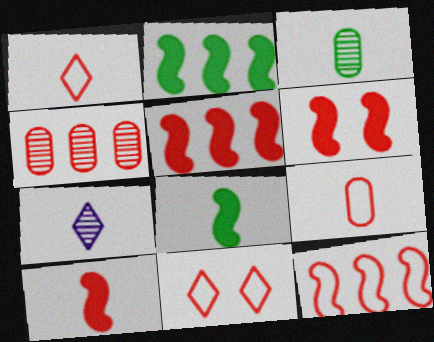[[1, 4, 6], 
[4, 10, 11], 
[5, 6, 10], 
[7, 8, 9], 
[9, 11, 12]]